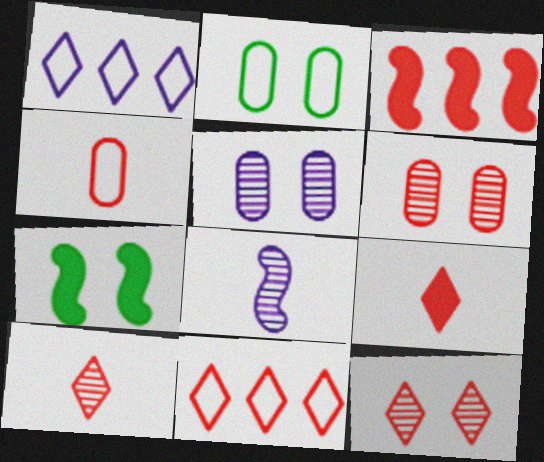[[3, 4, 12], 
[9, 11, 12]]